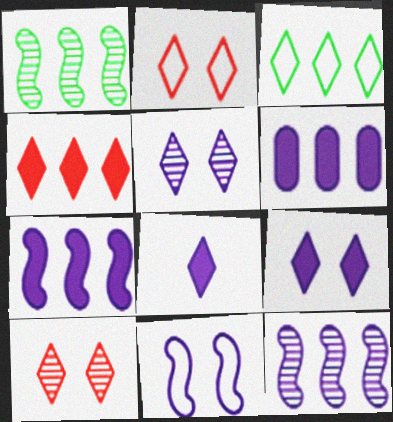[[3, 8, 10]]